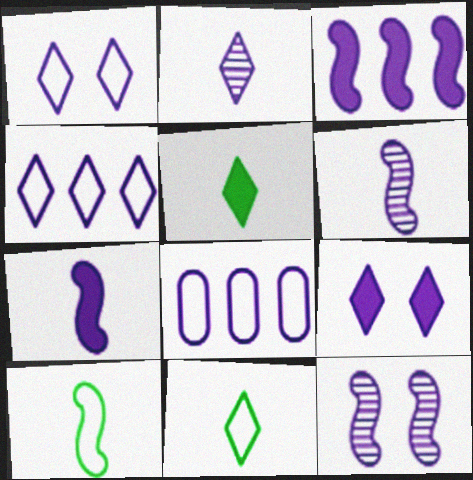[[2, 4, 9], 
[6, 8, 9]]